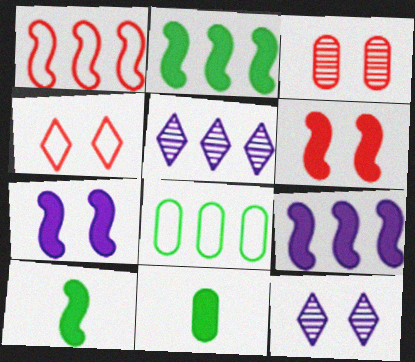[[1, 11, 12], 
[3, 4, 6], 
[6, 9, 10]]